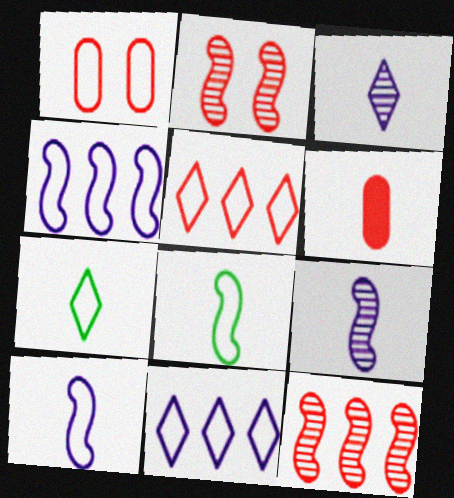[[1, 4, 7], 
[1, 8, 11], 
[2, 5, 6], 
[3, 6, 8], 
[6, 7, 9]]